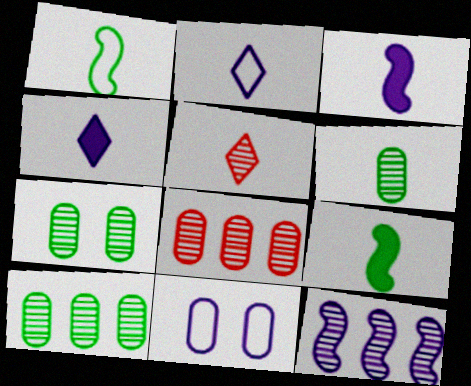[[4, 11, 12], 
[5, 7, 12], 
[6, 7, 10]]